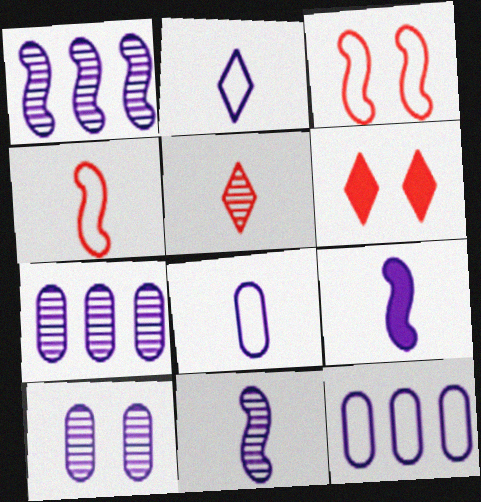[]